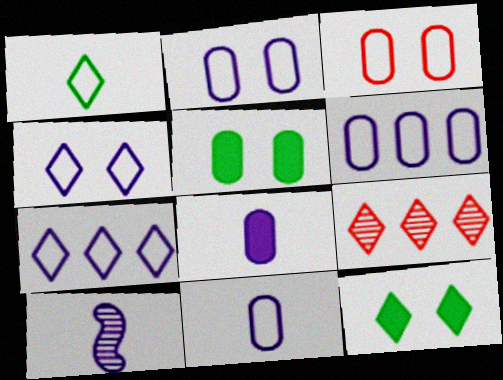[[2, 6, 11]]